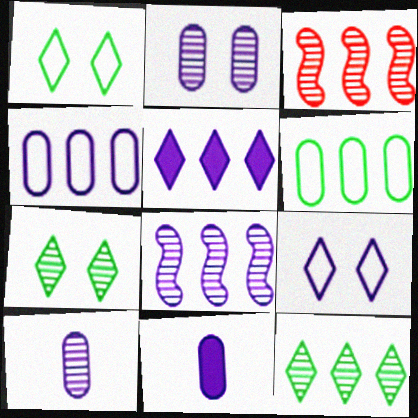[[1, 3, 11], 
[2, 4, 11], 
[3, 5, 6], 
[3, 7, 10], 
[4, 5, 8], 
[8, 9, 11]]